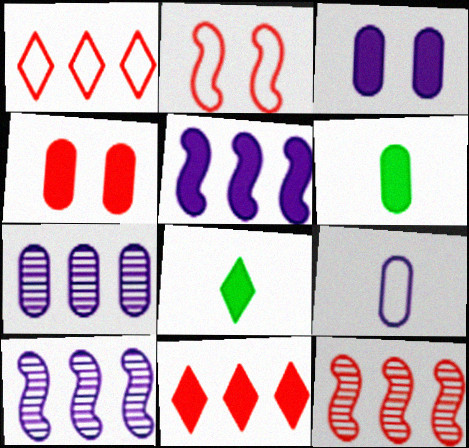[[2, 7, 8], 
[3, 7, 9], 
[4, 5, 8]]